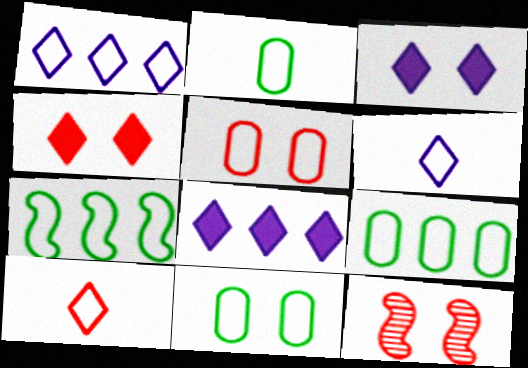[[2, 8, 12], 
[2, 9, 11], 
[3, 11, 12], 
[4, 5, 12], 
[5, 6, 7]]